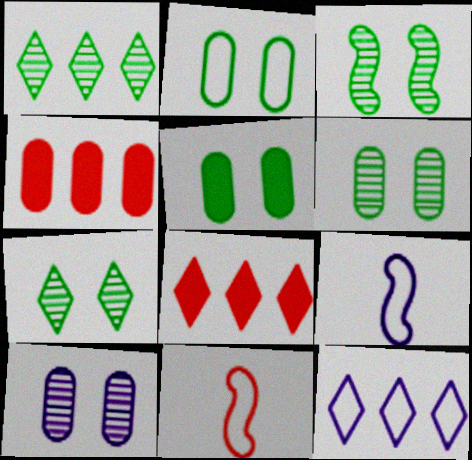[[1, 8, 12], 
[2, 5, 6], 
[2, 11, 12], 
[3, 6, 7], 
[4, 7, 9], 
[6, 8, 9]]